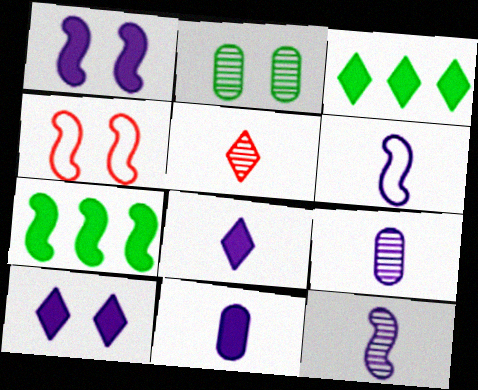[[2, 4, 10], 
[3, 4, 9], 
[4, 7, 12], 
[6, 8, 9]]